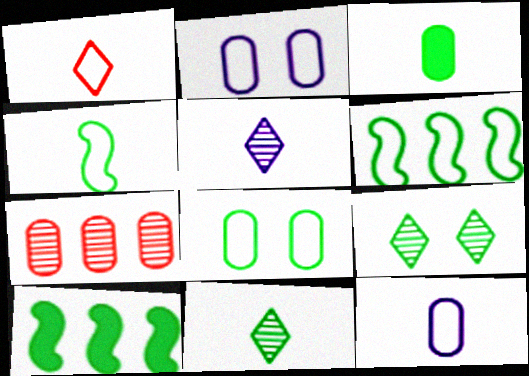[[1, 2, 6], 
[1, 4, 12], 
[2, 3, 7], 
[3, 4, 11], 
[3, 6, 9], 
[8, 10, 11]]